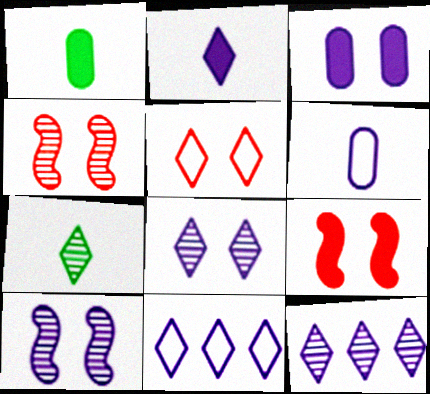[[1, 4, 11], 
[2, 8, 11]]